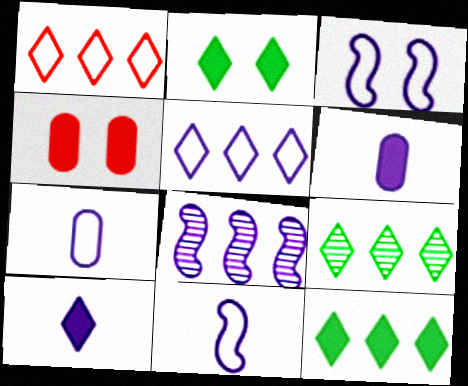[[3, 5, 7], 
[4, 9, 11]]